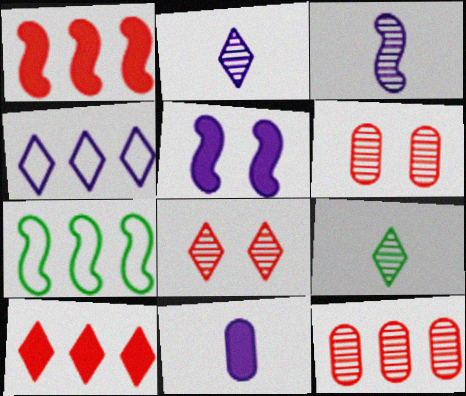[[7, 8, 11]]